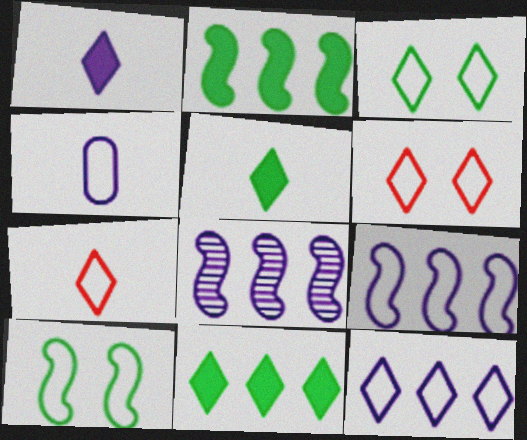[[3, 7, 12]]